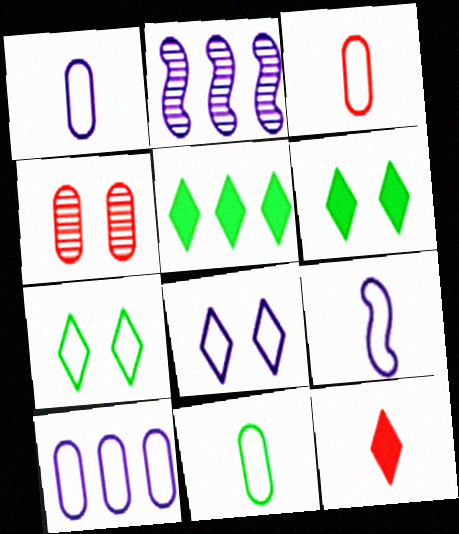[[1, 3, 11], 
[2, 3, 6], 
[4, 5, 9], 
[8, 9, 10]]